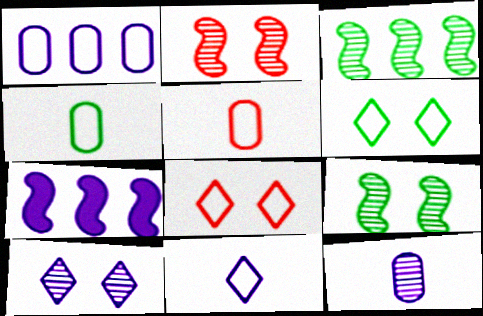[]